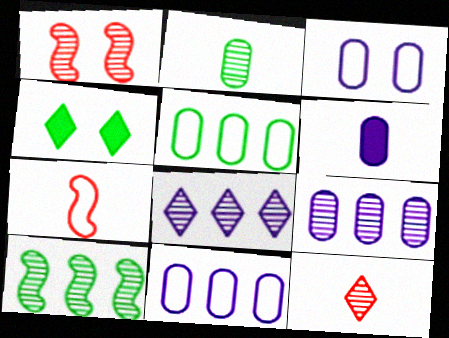[[1, 2, 8], 
[1, 3, 4], 
[3, 6, 9], 
[4, 7, 9]]